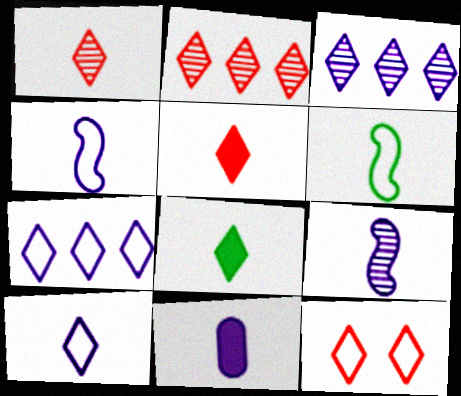[[1, 6, 11], 
[1, 8, 10], 
[2, 5, 12], 
[3, 8, 12], 
[9, 10, 11]]